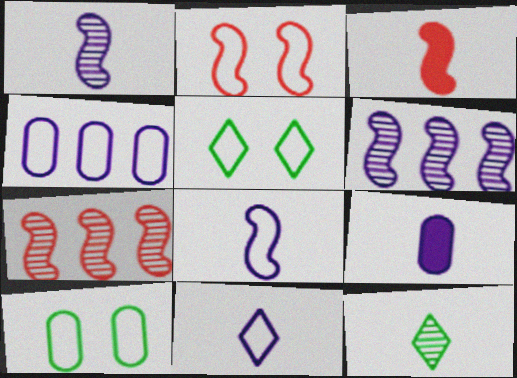[[1, 9, 11], 
[2, 3, 7], 
[5, 7, 9]]